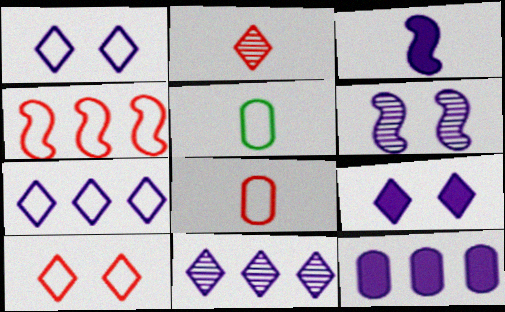[[1, 4, 5], 
[2, 3, 5], 
[3, 9, 12], 
[4, 8, 10]]